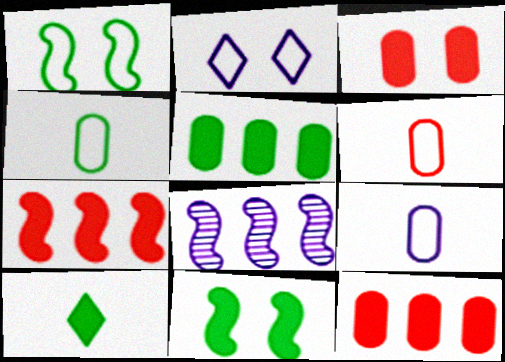[[4, 6, 9], 
[5, 10, 11]]